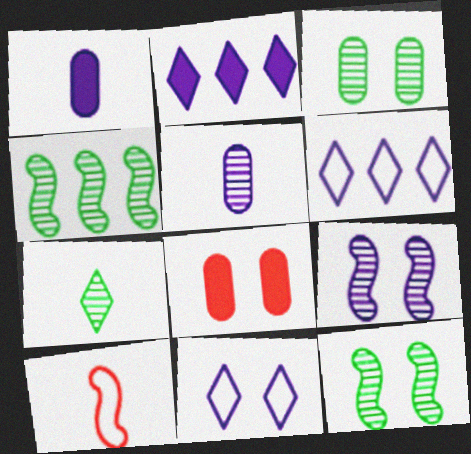[[1, 6, 9], 
[1, 7, 10], 
[2, 3, 10], 
[3, 4, 7], 
[8, 11, 12]]